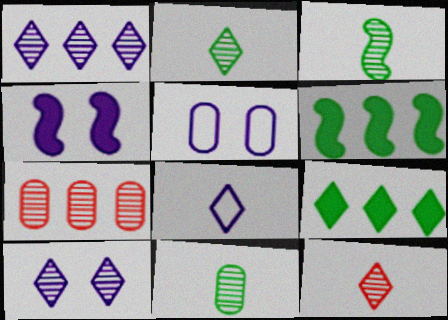[[2, 3, 11], 
[3, 7, 10], 
[4, 5, 10], 
[5, 6, 12]]